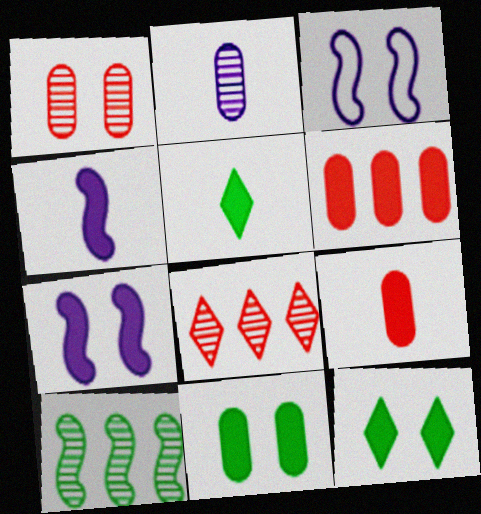[[1, 3, 12], 
[4, 5, 9], 
[4, 6, 12], 
[5, 6, 7]]